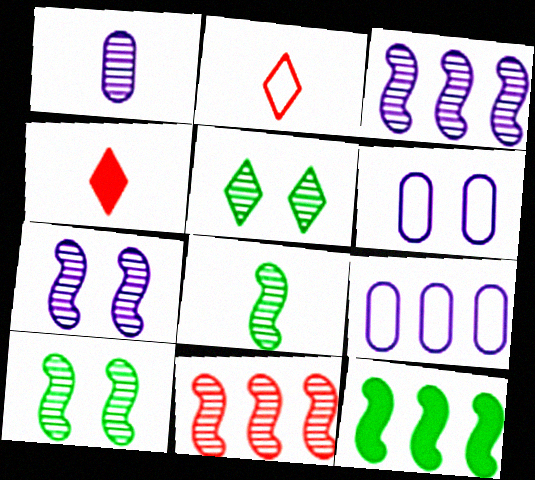[[1, 5, 11], 
[4, 9, 10], 
[7, 8, 11]]